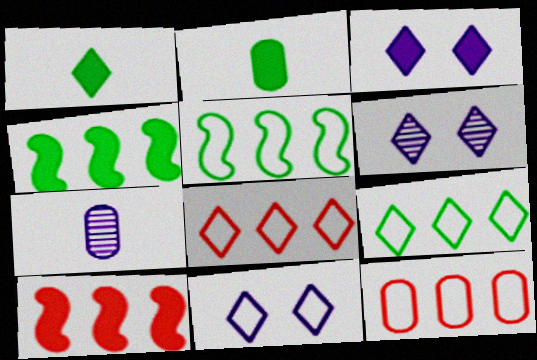[[1, 6, 8], 
[2, 3, 10], 
[3, 6, 11]]